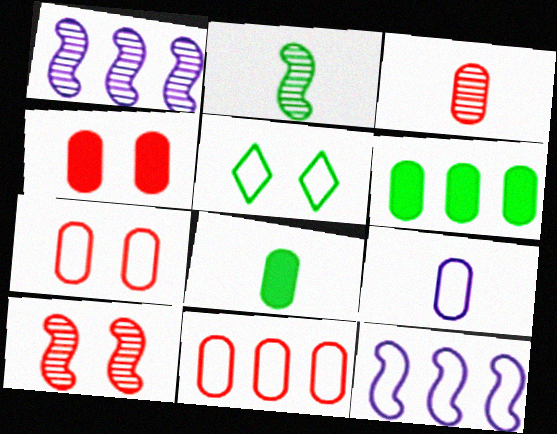[[1, 2, 10], 
[2, 5, 6], 
[3, 4, 11], 
[3, 8, 9]]